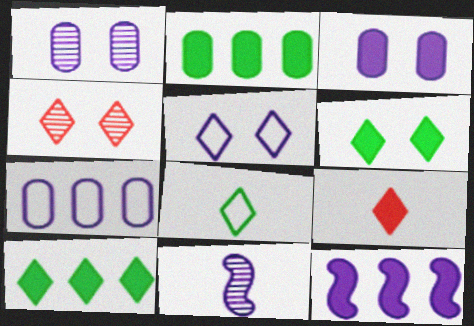[[4, 5, 6]]